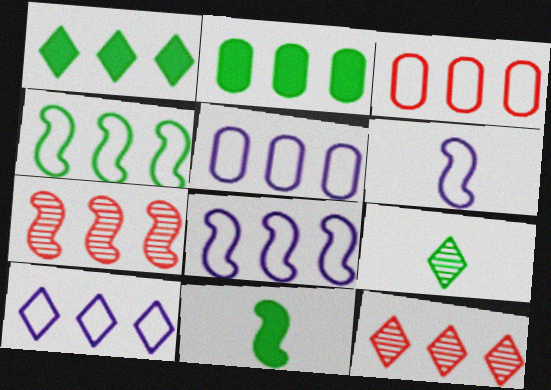[[1, 5, 7], 
[1, 10, 12], 
[2, 7, 10], 
[2, 8, 12], 
[3, 4, 10], 
[5, 8, 10]]